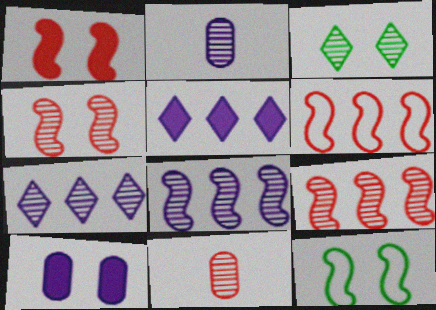[[2, 3, 9], 
[3, 8, 11], 
[5, 11, 12]]